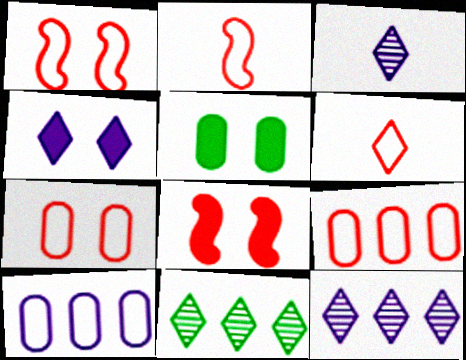[[1, 6, 9], 
[2, 5, 12], 
[4, 5, 8], 
[4, 6, 11]]